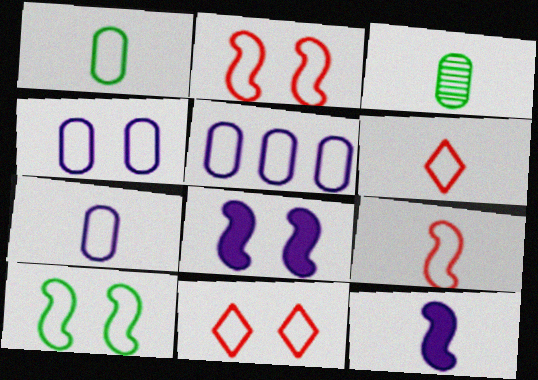[[3, 6, 12], 
[4, 5, 7], 
[4, 10, 11], 
[5, 6, 10]]